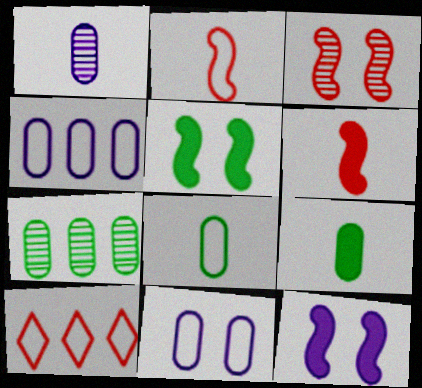[[1, 5, 10]]